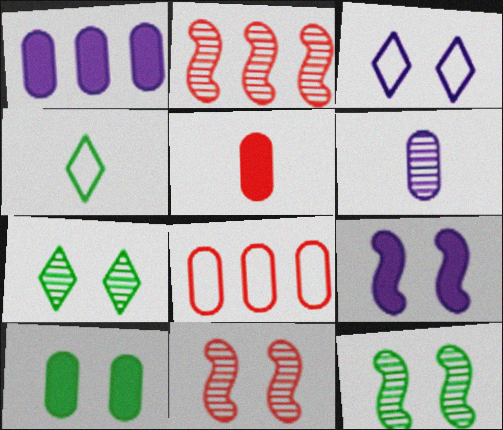[[1, 4, 11], 
[1, 5, 10], 
[2, 6, 7], 
[3, 10, 11], 
[6, 8, 10]]